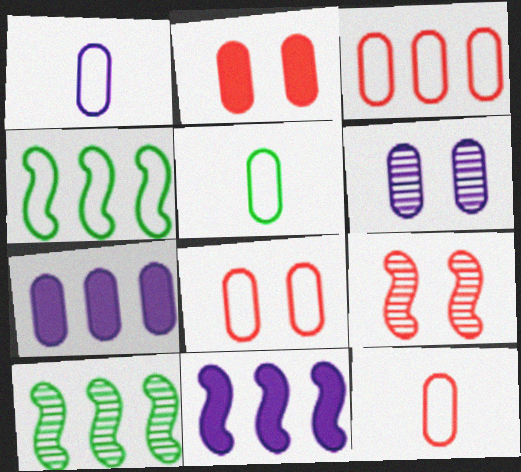[[1, 5, 12], 
[1, 6, 7], 
[3, 8, 12]]